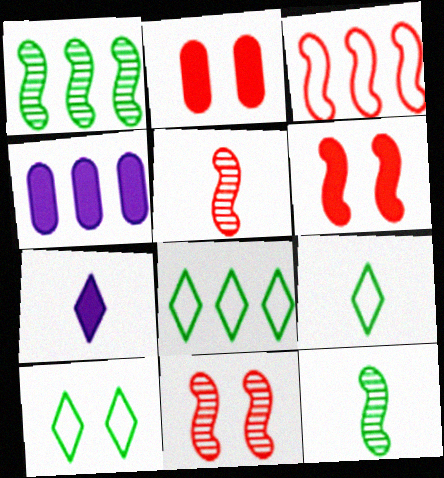[[3, 5, 6], 
[4, 5, 10], 
[4, 9, 11], 
[8, 9, 10]]